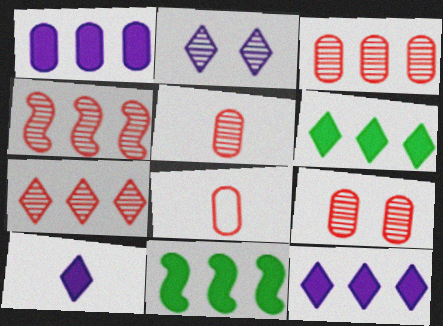[[2, 8, 11], 
[3, 4, 7], 
[3, 5, 9]]